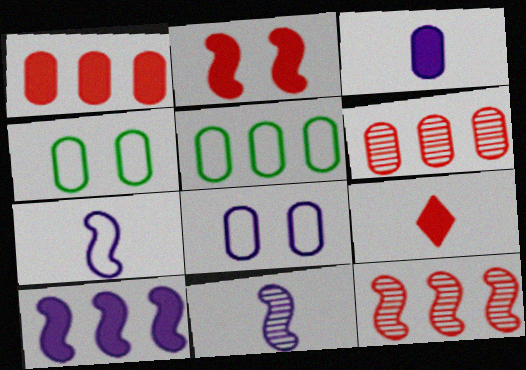[[1, 2, 9], 
[3, 4, 6]]